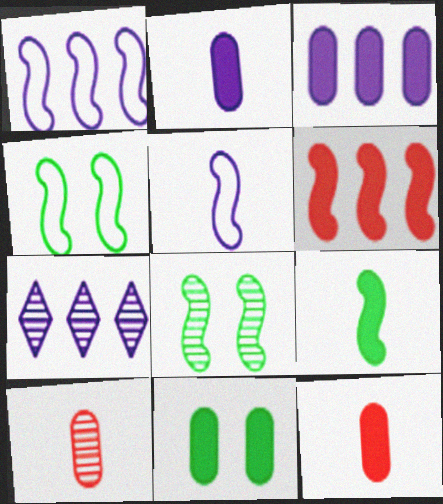[[1, 3, 7], 
[3, 11, 12], 
[4, 7, 12], 
[5, 6, 8], 
[7, 8, 10]]